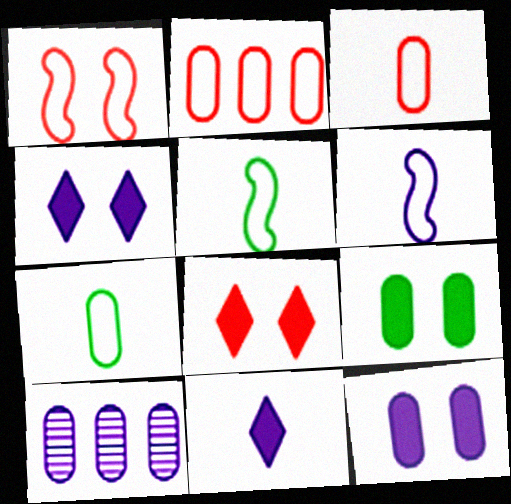[[3, 9, 10], 
[4, 6, 10], 
[5, 8, 10]]